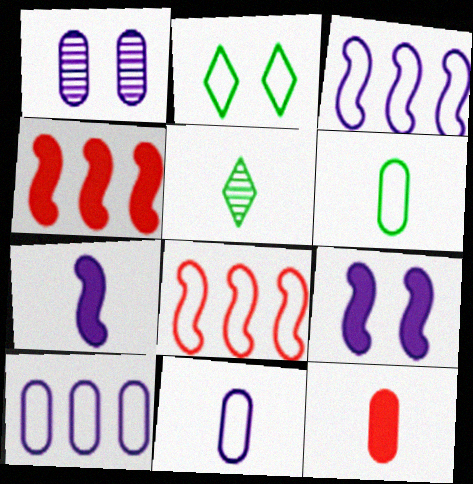[[2, 8, 11]]